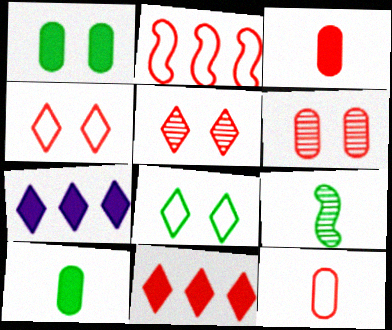[[2, 3, 5], 
[2, 4, 12]]